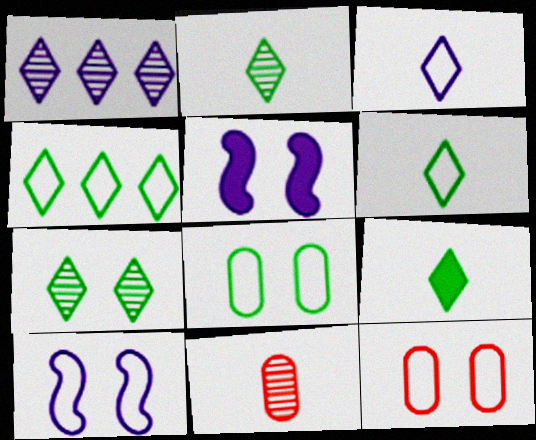[[2, 6, 9], 
[4, 5, 11], 
[4, 7, 9], 
[5, 7, 12]]